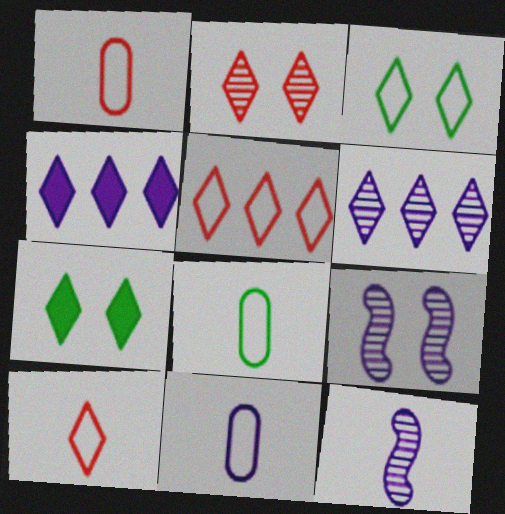[[1, 8, 11], 
[4, 9, 11], 
[6, 7, 10]]